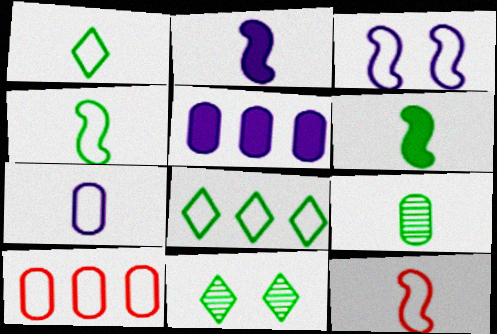[[1, 3, 10], 
[1, 6, 9], 
[1, 7, 12], 
[2, 10, 11], 
[5, 11, 12]]